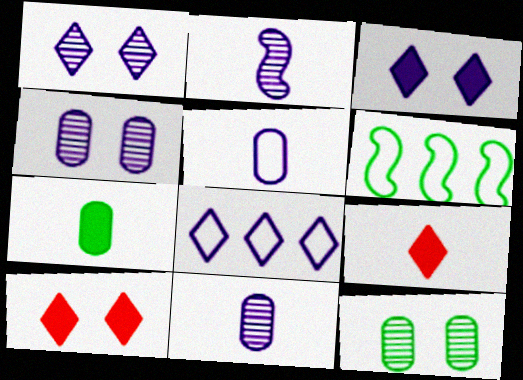[[4, 6, 9], 
[6, 10, 11]]